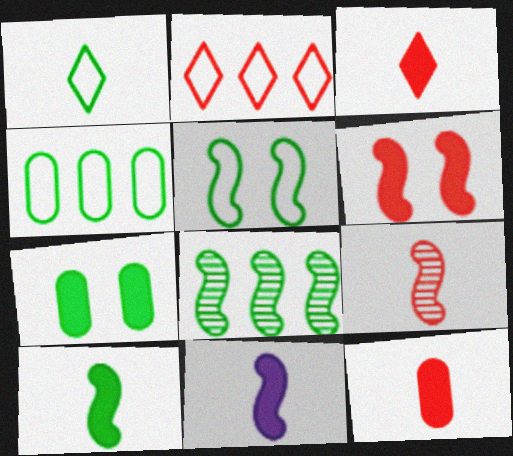[[1, 4, 5], 
[1, 7, 8], 
[5, 8, 10]]